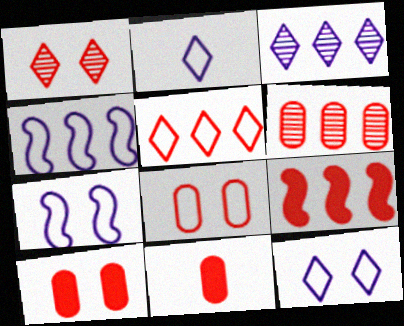[[5, 6, 9], 
[6, 8, 11]]